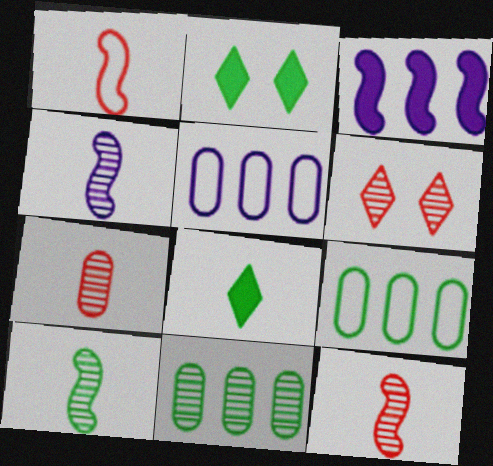[[2, 5, 12], 
[2, 9, 10], 
[4, 6, 11], 
[4, 10, 12]]